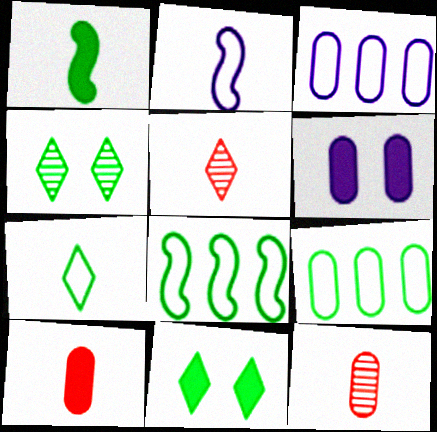[[1, 4, 9], 
[5, 6, 8], 
[6, 9, 12]]